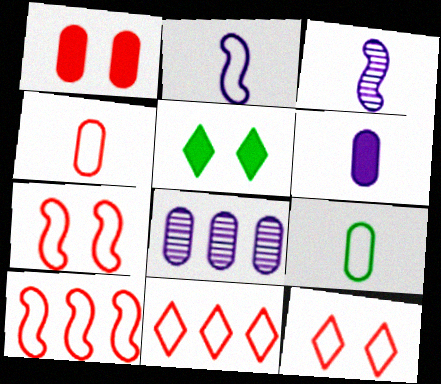[[1, 8, 9], 
[4, 7, 11], 
[4, 10, 12]]